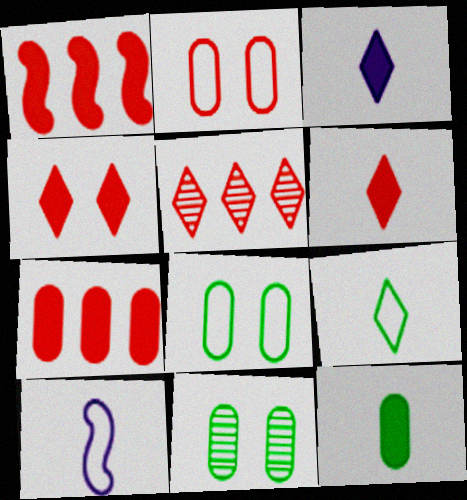[]